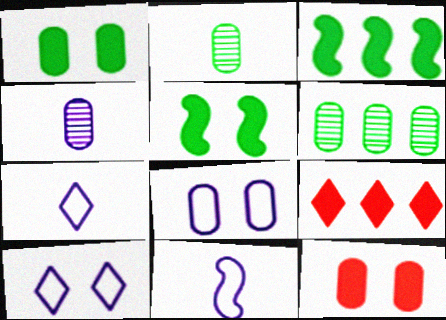[]